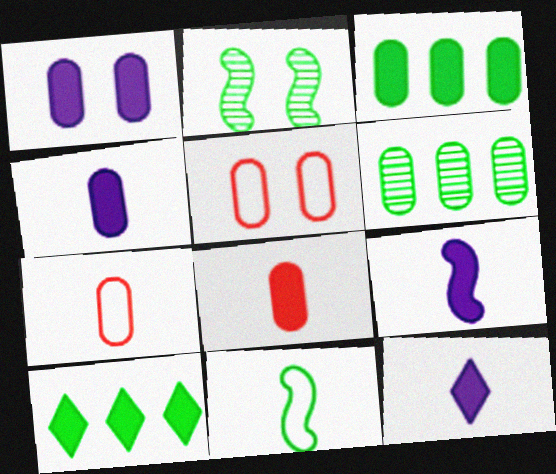[[1, 3, 8], 
[1, 6, 7], 
[4, 5, 6], 
[4, 9, 12]]